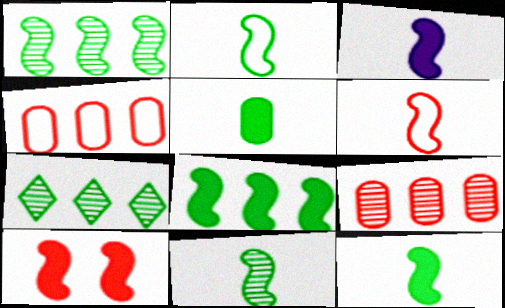[[2, 11, 12], 
[3, 6, 11], 
[3, 8, 10]]